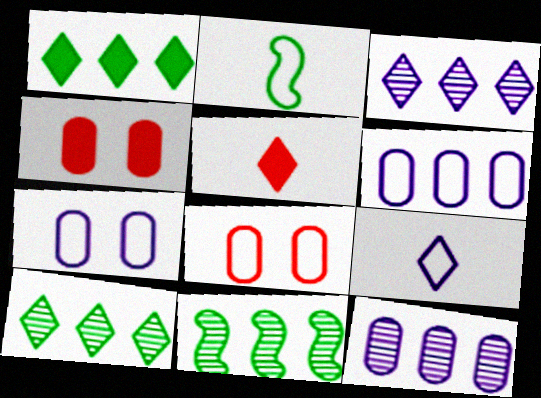[[2, 3, 4], 
[4, 9, 11], 
[5, 7, 11]]